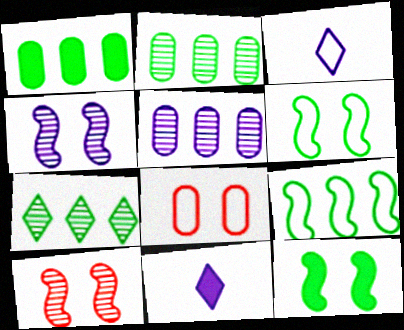[[1, 3, 10], 
[1, 7, 9], 
[3, 8, 9]]